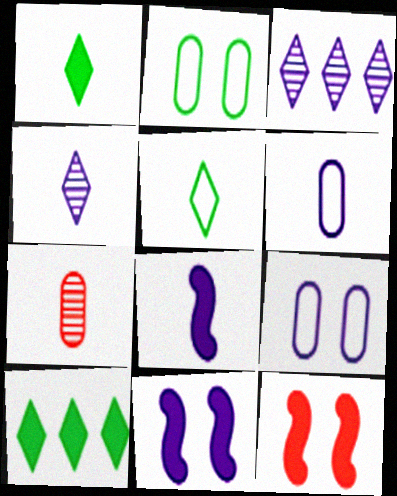[[3, 6, 11], 
[3, 8, 9], 
[4, 6, 8], 
[5, 7, 8]]